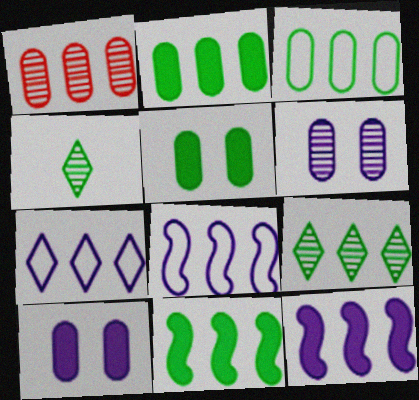[[1, 7, 11], 
[3, 9, 11]]